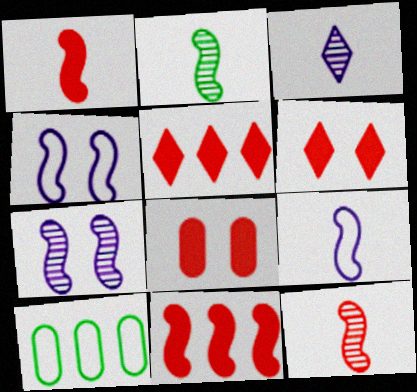[[1, 2, 9], 
[1, 5, 8], 
[2, 4, 11]]